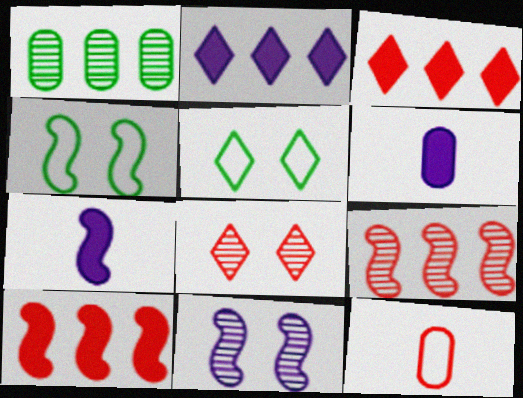[[4, 7, 9], 
[5, 6, 9], 
[8, 10, 12]]